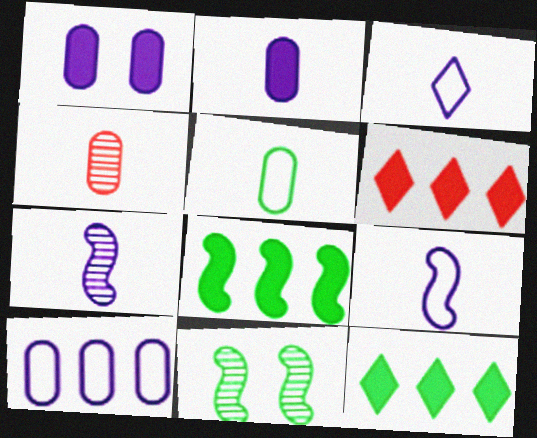[[2, 3, 7], 
[2, 4, 5], 
[5, 11, 12]]